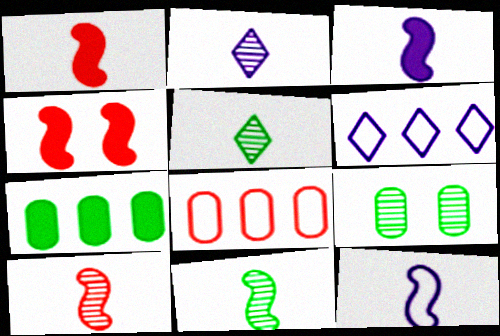[[1, 6, 9], 
[1, 11, 12]]